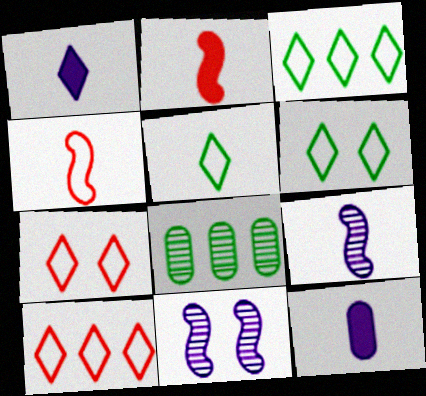[[3, 5, 6]]